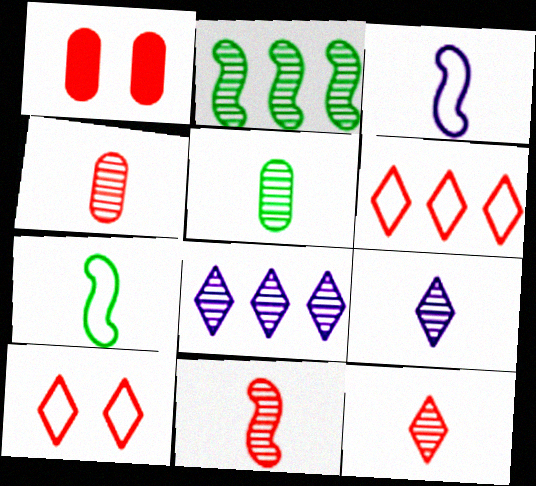[[1, 6, 11], 
[1, 7, 8], 
[4, 11, 12], 
[5, 9, 11]]